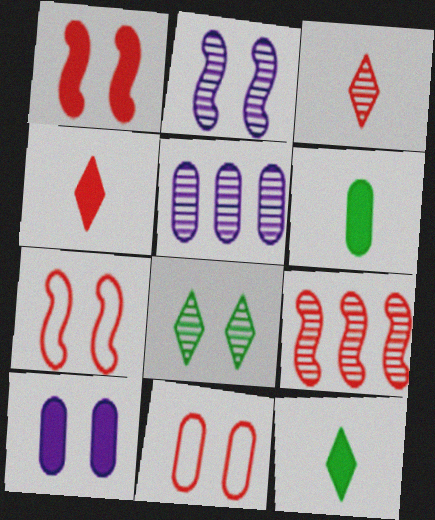[[4, 9, 11], 
[5, 6, 11], 
[5, 7, 12], 
[7, 8, 10]]